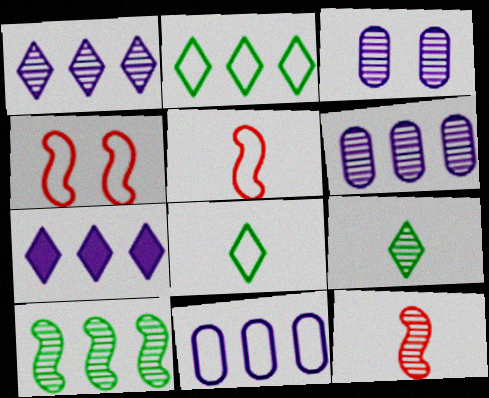[[4, 8, 11]]